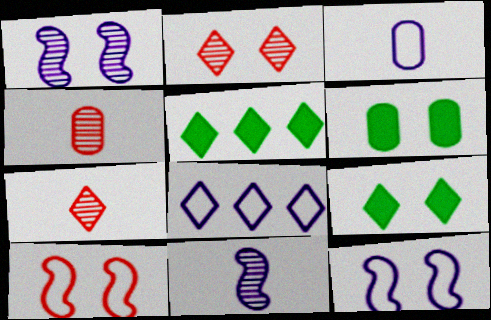[[2, 6, 12], 
[3, 8, 12], 
[4, 5, 12], 
[7, 8, 9]]